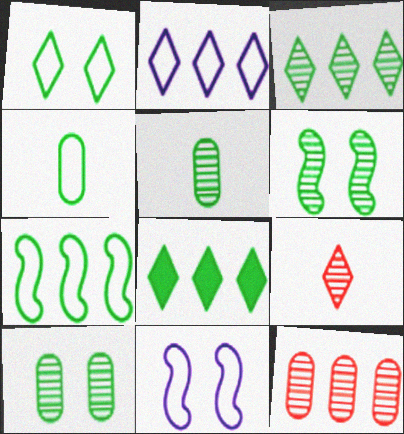[[1, 4, 7], 
[3, 5, 6], 
[4, 6, 8]]